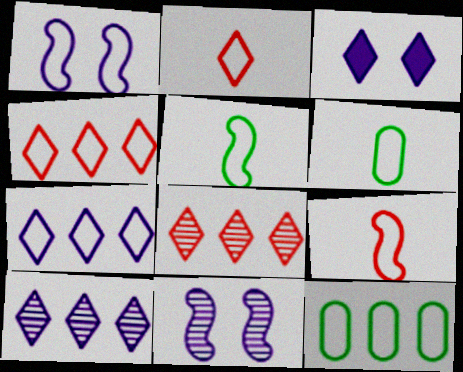[[1, 2, 12], 
[1, 4, 6]]